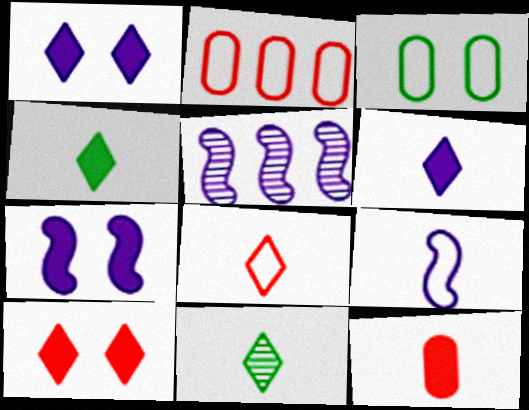[[2, 7, 11], 
[5, 7, 9], 
[6, 8, 11], 
[9, 11, 12]]